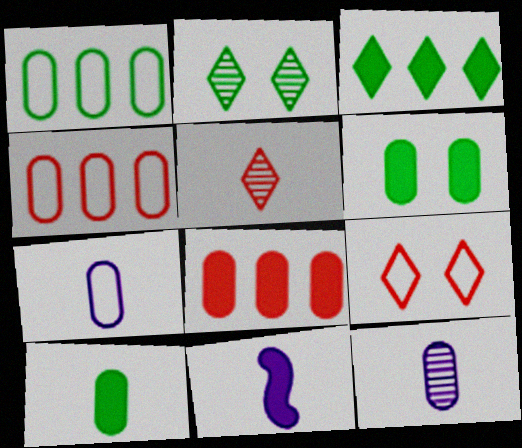[[2, 4, 11], 
[4, 6, 12]]